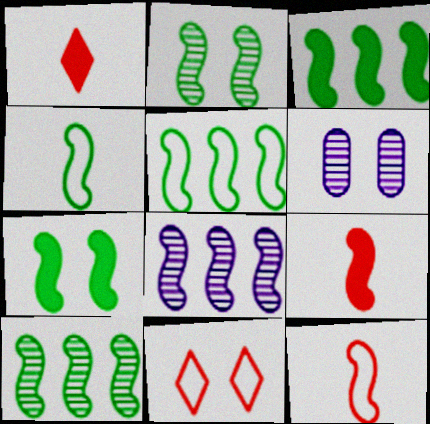[[1, 5, 6], 
[2, 3, 4], 
[3, 5, 10], 
[4, 7, 10], 
[6, 7, 11], 
[7, 8, 12]]